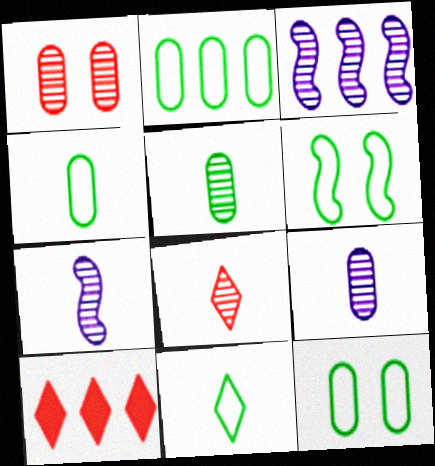[[2, 3, 10], 
[2, 4, 12], 
[2, 6, 11], 
[5, 7, 8], 
[6, 9, 10], 
[7, 10, 12]]